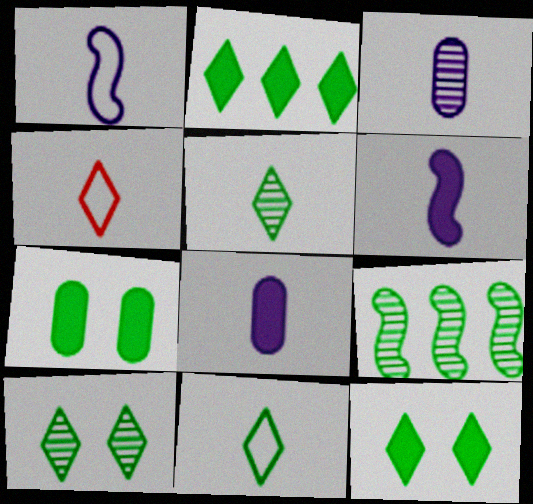[[2, 10, 11], 
[7, 9, 11]]